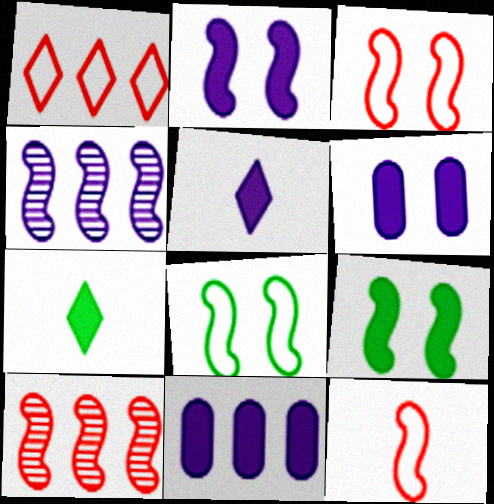[[2, 5, 11], 
[4, 9, 12]]